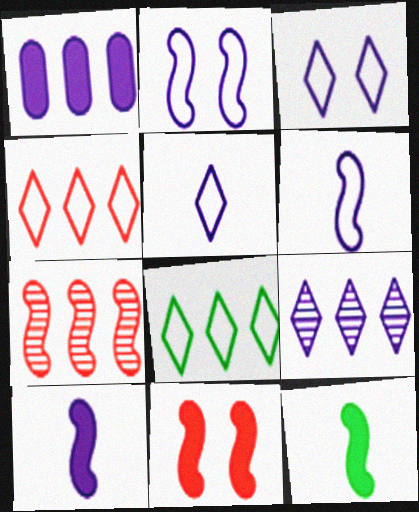[[1, 7, 8], 
[2, 7, 12]]